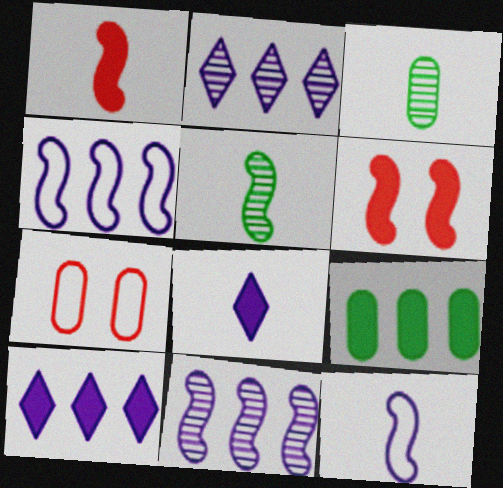[[1, 5, 12], 
[4, 5, 6], 
[5, 7, 10], 
[6, 8, 9]]